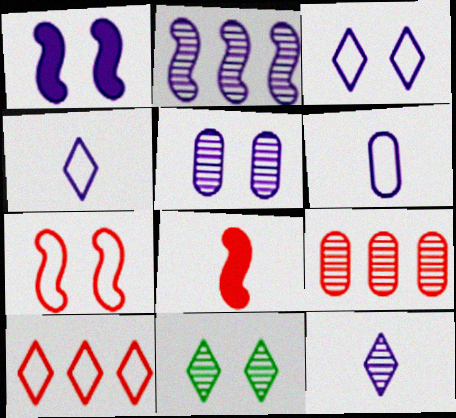[[1, 3, 5], 
[2, 5, 12]]